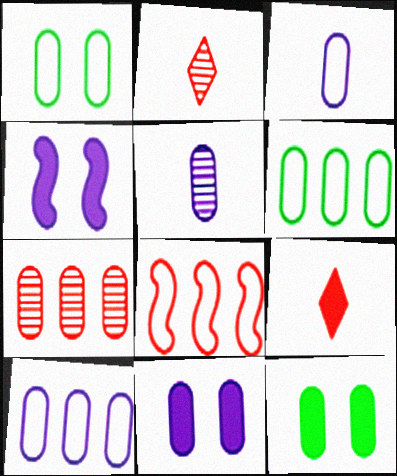[[2, 4, 6], 
[3, 7, 12], 
[5, 10, 11]]